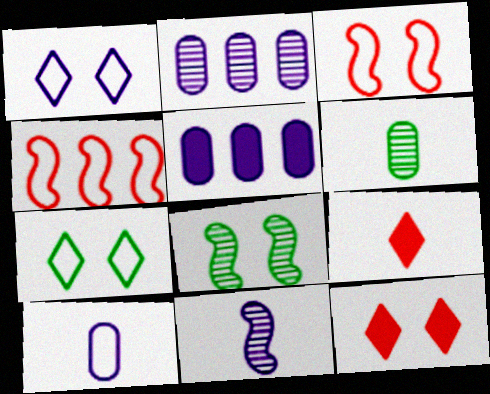[[1, 5, 11], 
[4, 7, 10]]